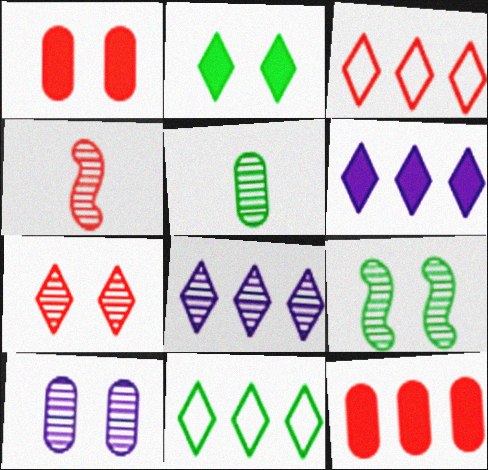[[1, 3, 4], 
[7, 9, 10]]